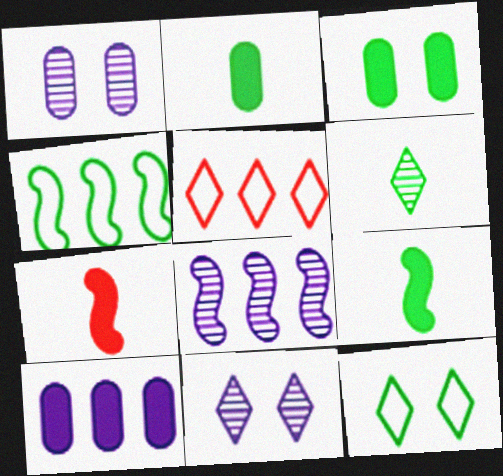[[1, 5, 9], 
[3, 4, 6]]